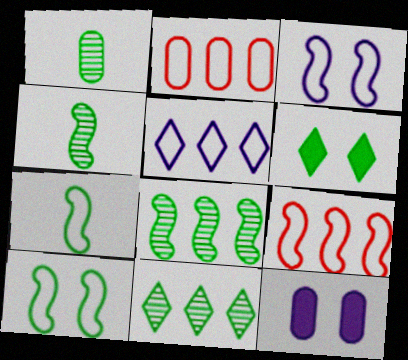[[1, 2, 12], 
[3, 7, 9]]